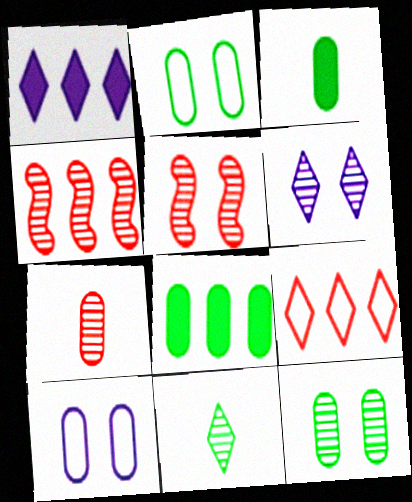[[5, 6, 12], 
[7, 8, 10]]